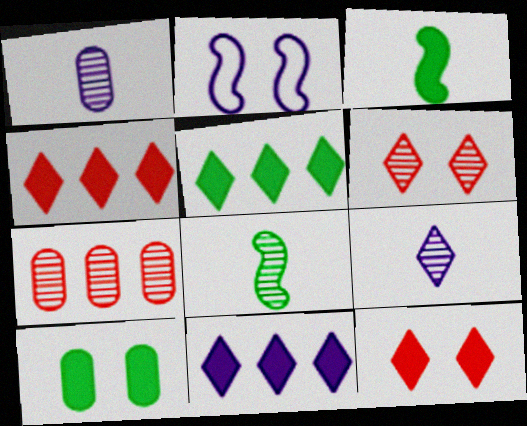[[1, 2, 11], 
[2, 6, 10], 
[3, 5, 10], 
[4, 5, 11]]